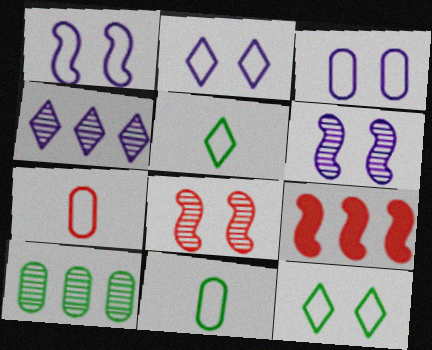[[1, 2, 3]]